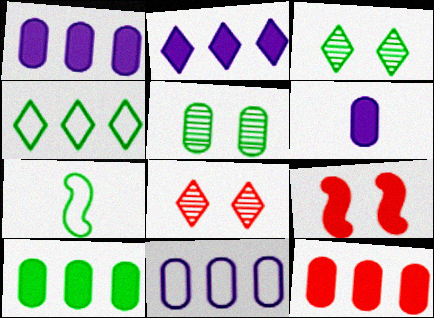[[1, 7, 8], 
[1, 10, 12], 
[3, 7, 10]]